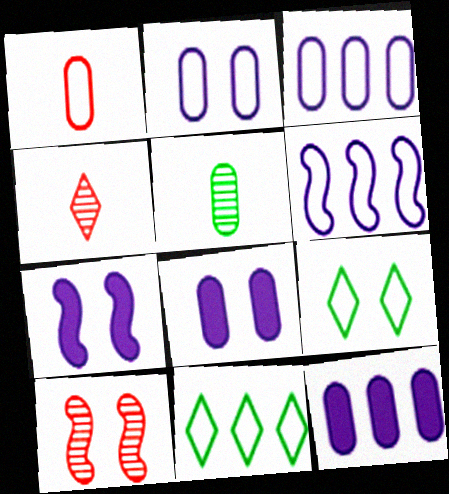[[1, 6, 9], 
[8, 9, 10]]